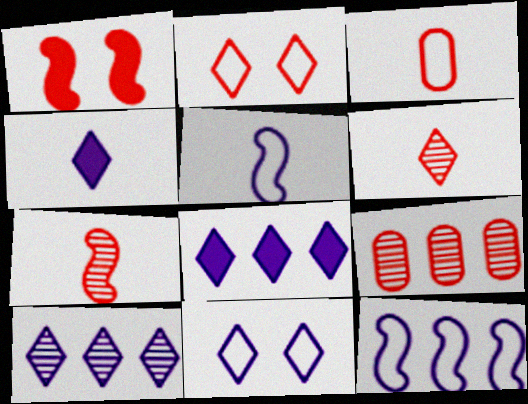[[4, 10, 11]]